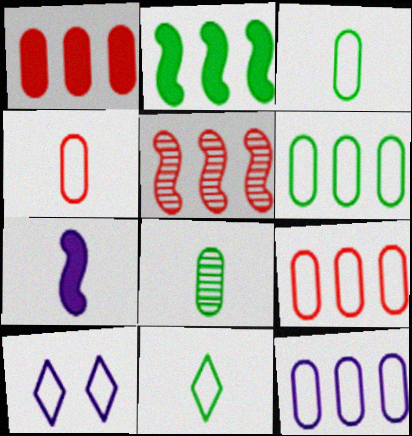[[6, 9, 12]]